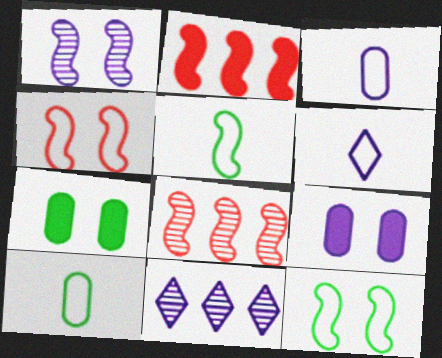[[1, 2, 5], 
[6, 7, 8]]